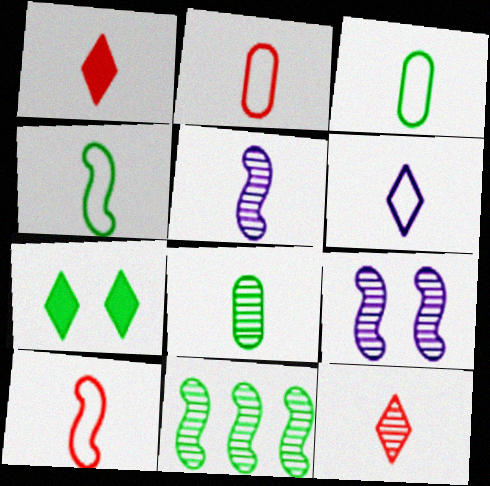[[1, 3, 5], 
[2, 4, 6], 
[3, 6, 10], 
[3, 7, 11], 
[5, 8, 12]]